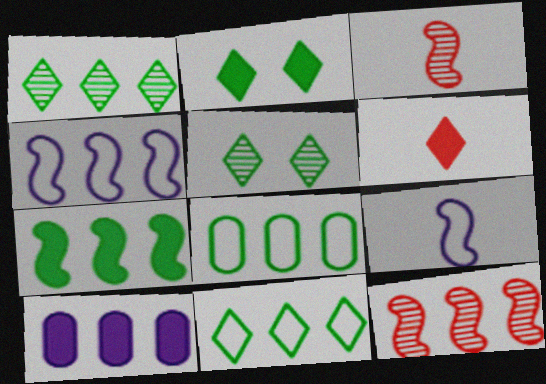[[1, 7, 8], 
[4, 7, 12], 
[10, 11, 12]]